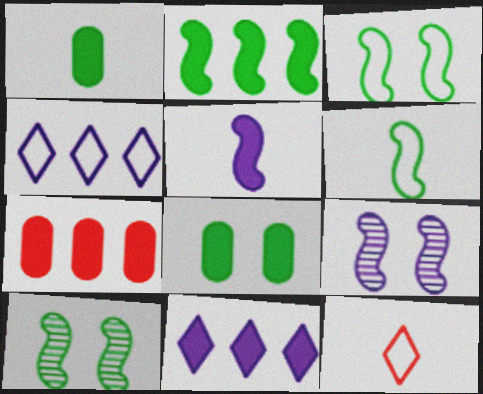[[2, 6, 10], 
[2, 7, 11]]